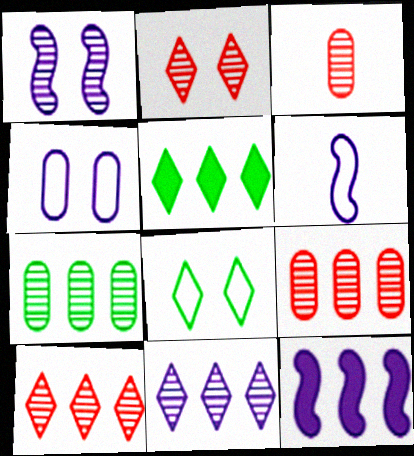[[1, 6, 12], 
[3, 8, 12]]